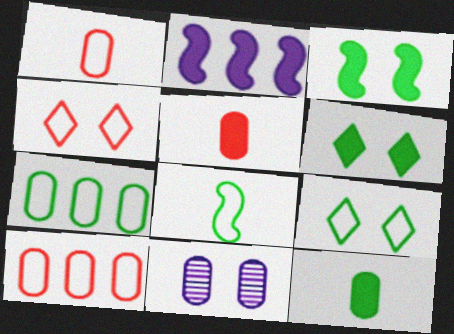[[2, 5, 6], 
[3, 4, 11], 
[5, 7, 11], 
[7, 8, 9], 
[10, 11, 12]]